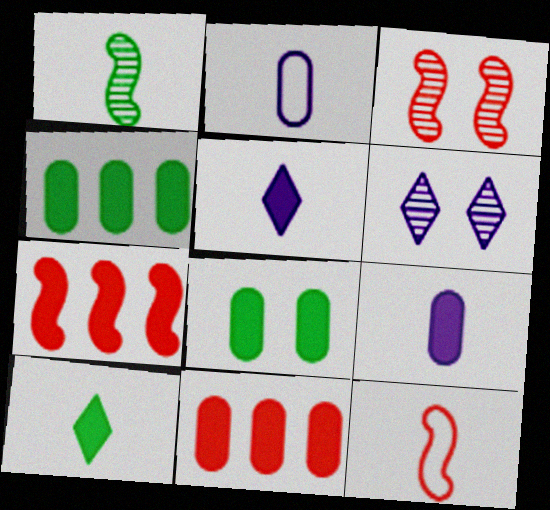[[3, 7, 12], 
[4, 6, 12], 
[5, 7, 8], 
[8, 9, 11]]